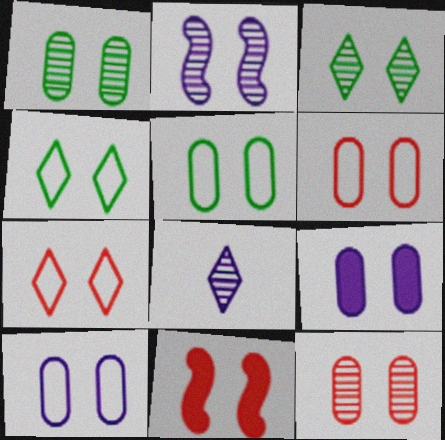[[1, 6, 9], 
[2, 3, 12], 
[3, 10, 11], 
[5, 6, 10], 
[5, 9, 12], 
[7, 11, 12]]